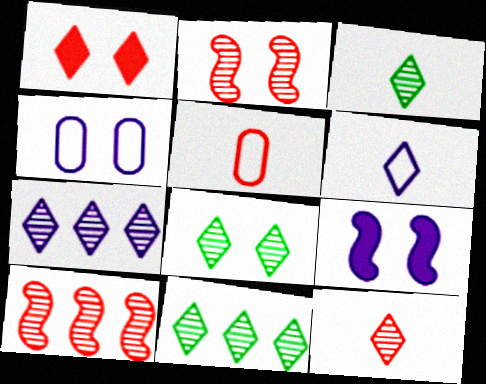[[1, 5, 10], 
[1, 6, 11], 
[3, 8, 11], 
[5, 9, 11], 
[7, 8, 12]]